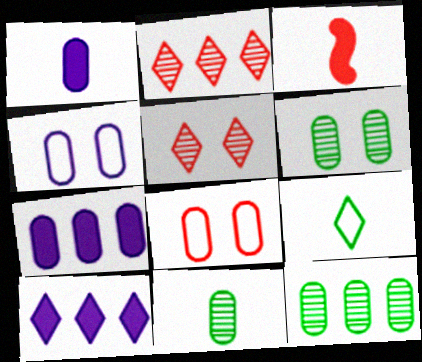[[1, 8, 12], 
[2, 3, 8], 
[5, 9, 10], 
[6, 11, 12], 
[7, 8, 11]]